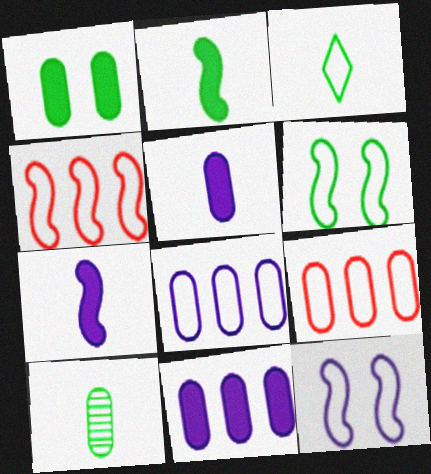[[2, 3, 10], 
[3, 9, 12]]